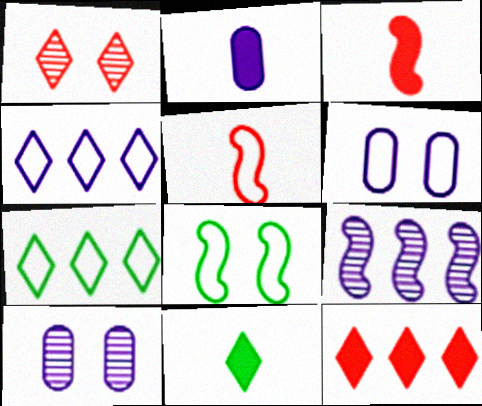[[1, 4, 11], 
[2, 3, 11], 
[3, 7, 10], 
[3, 8, 9], 
[5, 6, 7]]